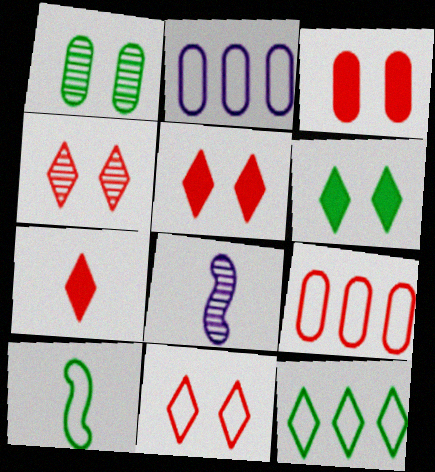[[2, 10, 11], 
[3, 8, 12], 
[4, 5, 11], 
[6, 8, 9]]